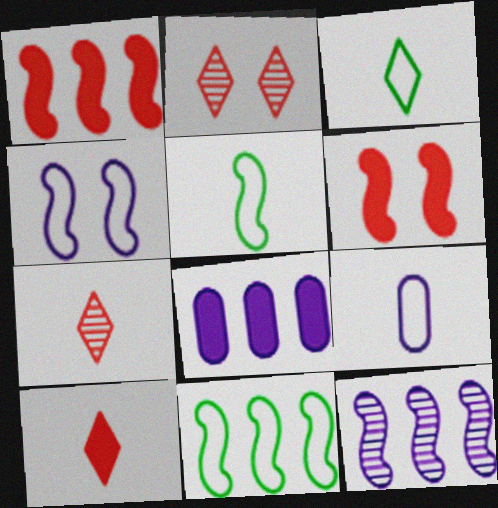[[1, 11, 12], 
[2, 5, 8], 
[5, 6, 12]]